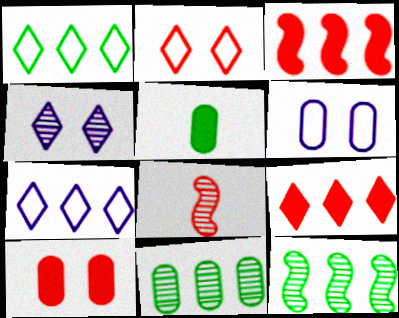[[3, 7, 11], 
[4, 8, 11]]